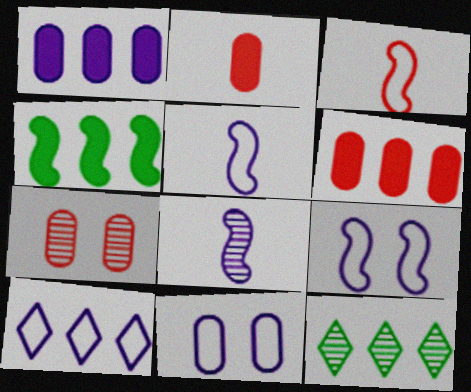[[2, 9, 12], 
[5, 10, 11], 
[7, 8, 12]]